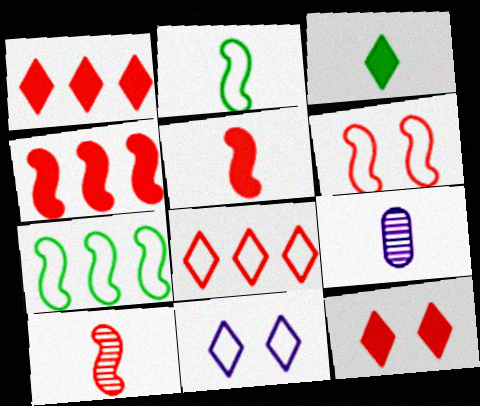[[4, 6, 10], 
[7, 9, 12]]